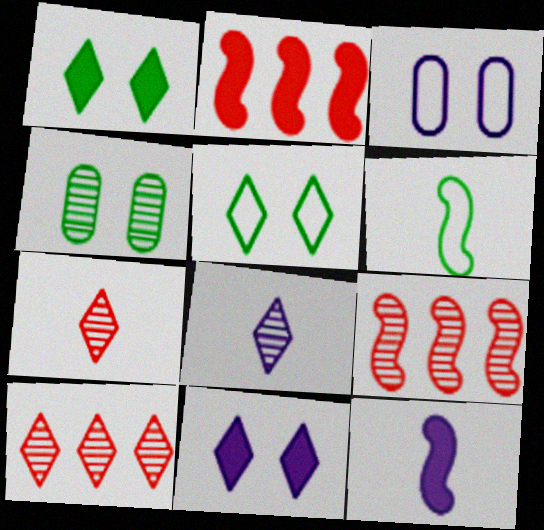[[4, 8, 9]]